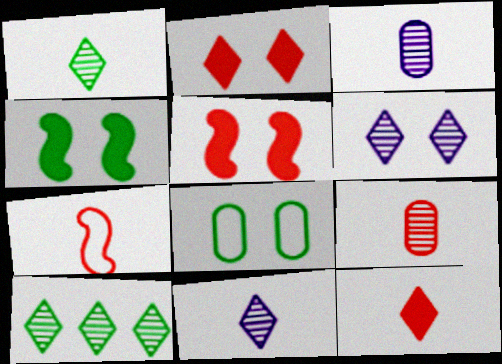[[5, 6, 8], 
[7, 9, 12]]